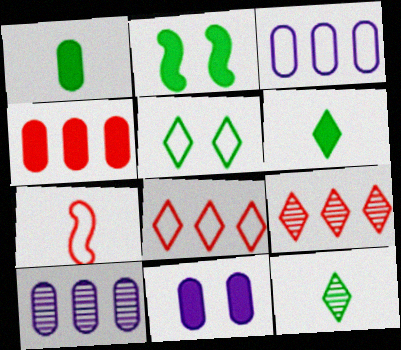[[1, 4, 11], 
[3, 5, 7]]